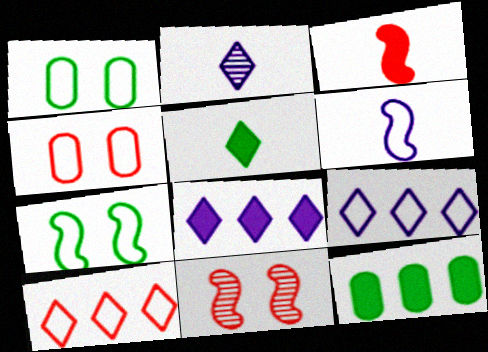[[1, 6, 10]]